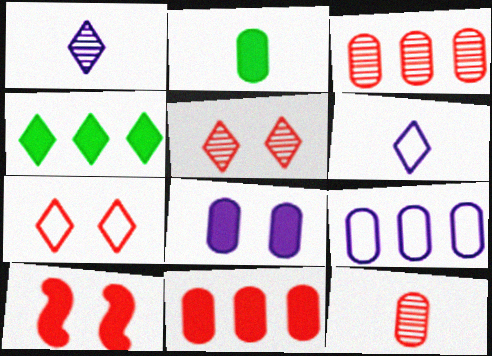[[1, 4, 7], 
[2, 8, 11], 
[4, 5, 6]]